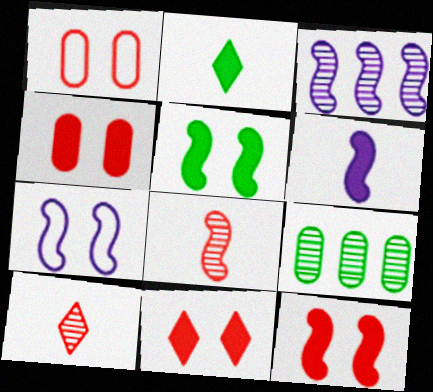[[1, 2, 3], 
[3, 6, 7], 
[4, 11, 12]]